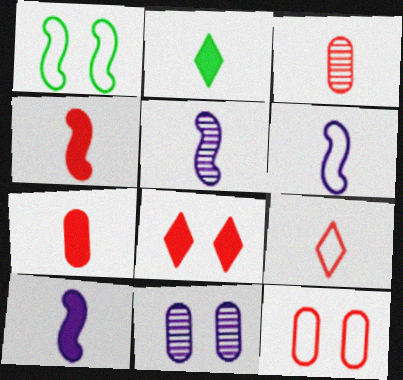[[1, 8, 11], 
[2, 3, 6], 
[2, 7, 10], 
[3, 4, 9], 
[5, 6, 10]]